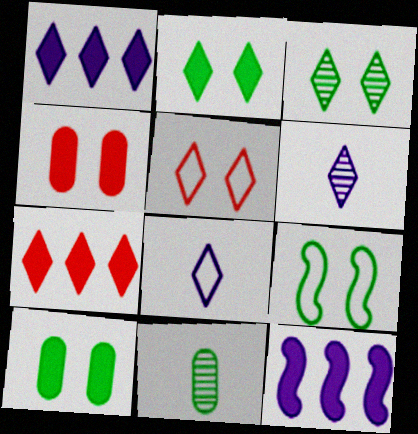[[3, 7, 8], 
[3, 9, 10], 
[5, 11, 12]]